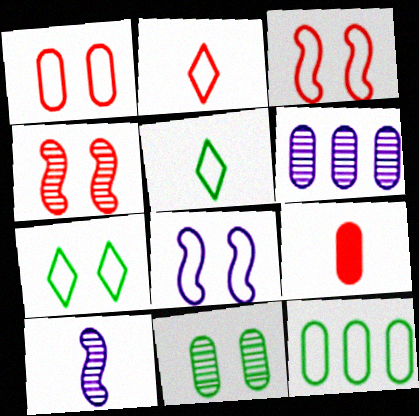[[1, 7, 8], 
[2, 8, 12], 
[5, 9, 10]]